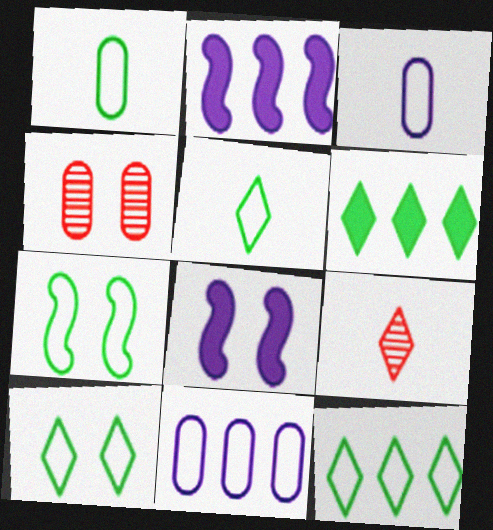[[1, 7, 12], 
[2, 4, 5], 
[4, 8, 10], 
[5, 10, 12]]